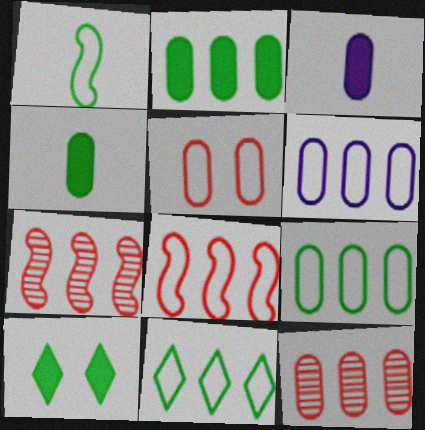[[2, 6, 12], 
[6, 8, 11]]